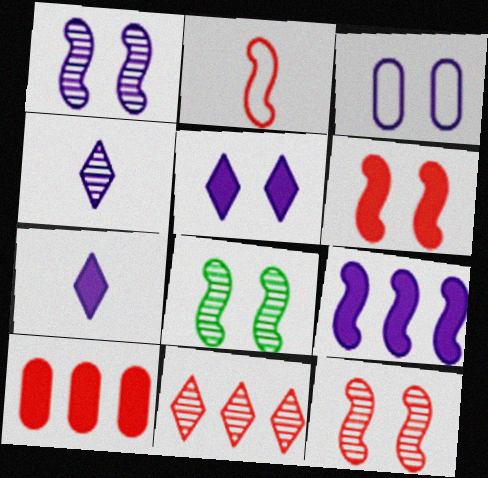[[1, 3, 5], 
[1, 8, 12], 
[2, 8, 9], 
[3, 4, 9]]